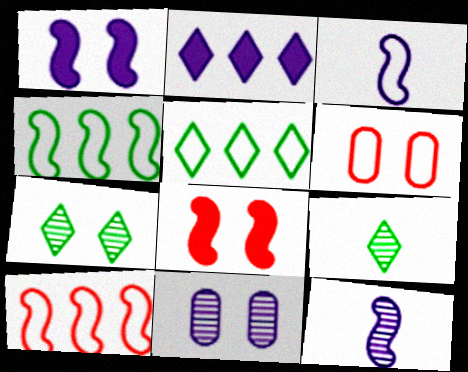[[1, 6, 7], 
[2, 3, 11], 
[3, 5, 6], 
[4, 8, 12]]